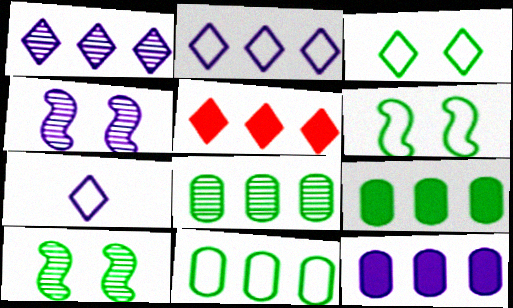[[4, 7, 12], 
[8, 9, 11]]